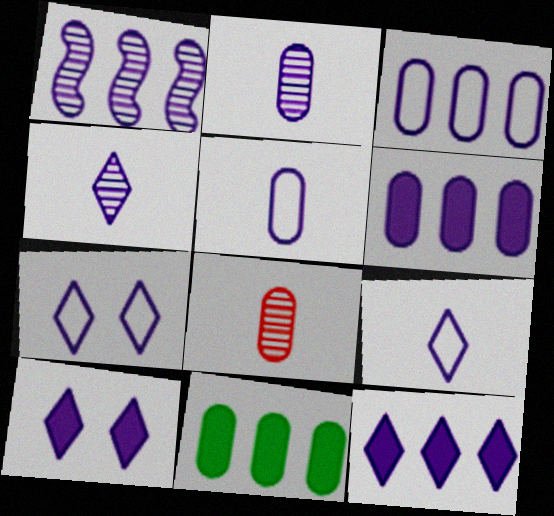[[1, 3, 12], 
[1, 5, 10], 
[4, 7, 12]]